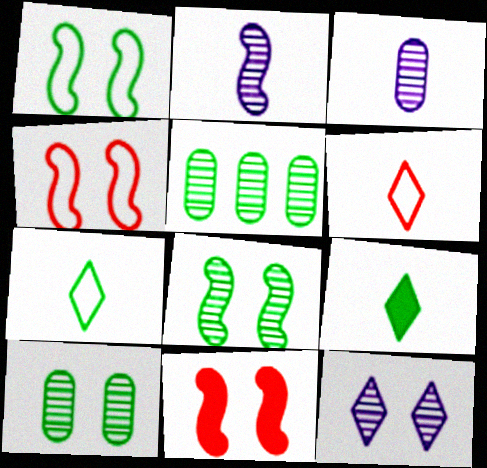[[1, 5, 9]]